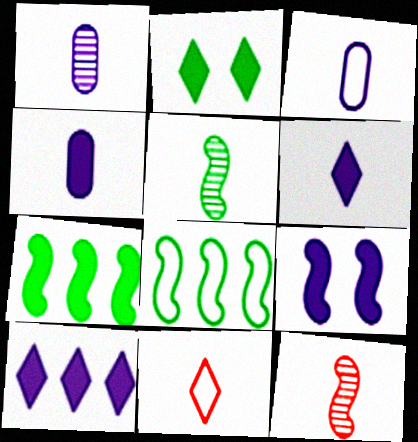[[1, 3, 4], 
[4, 5, 11], 
[4, 9, 10], 
[8, 9, 12]]